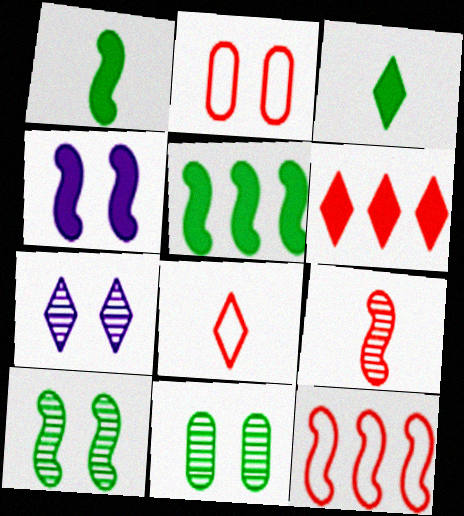[[2, 6, 9], 
[2, 8, 12]]